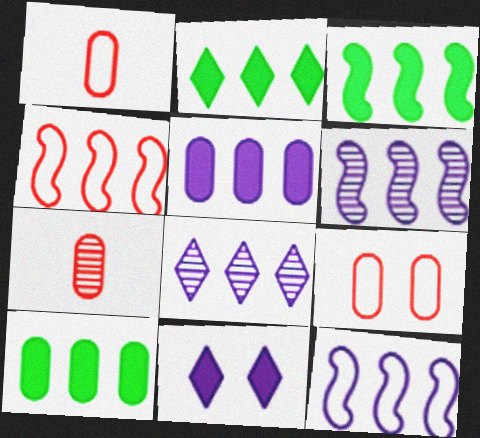[[2, 3, 10], 
[3, 4, 6], 
[4, 8, 10], 
[5, 8, 12]]